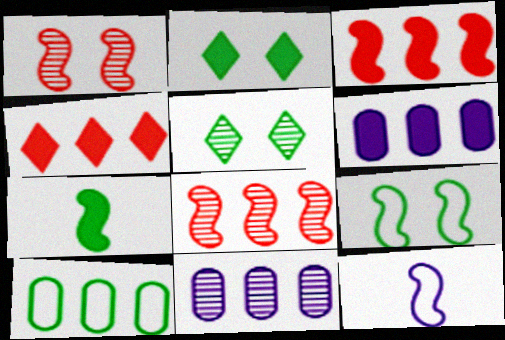[[5, 7, 10]]